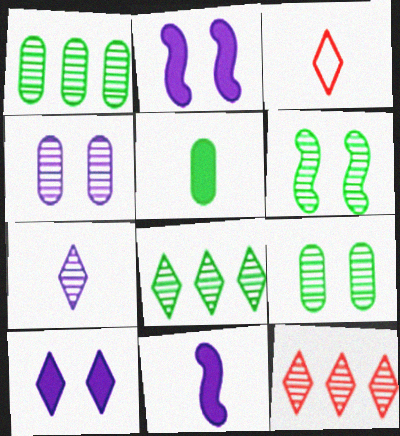[[1, 2, 3], 
[3, 8, 10]]